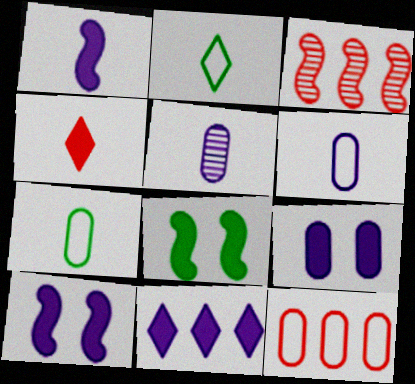[[1, 9, 11], 
[2, 3, 9]]